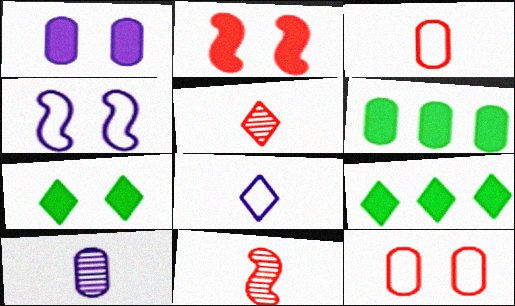[[1, 2, 7], 
[4, 5, 6], 
[6, 10, 12]]